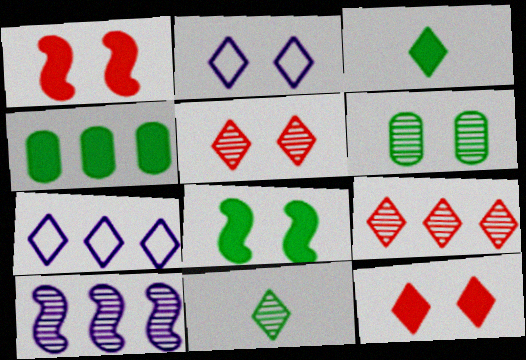[[1, 2, 6], 
[2, 3, 9], 
[3, 4, 8], 
[3, 5, 7], 
[7, 11, 12]]